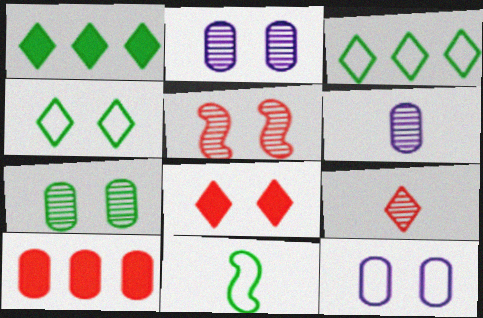[[1, 7, 11]]